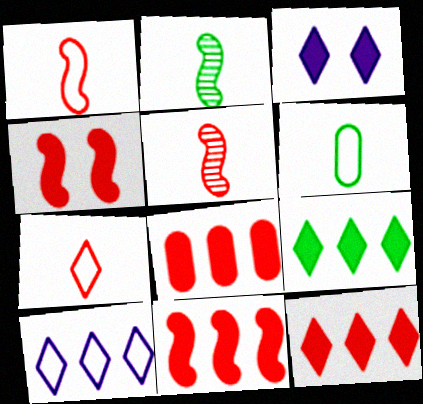[[8, 11, 12]]